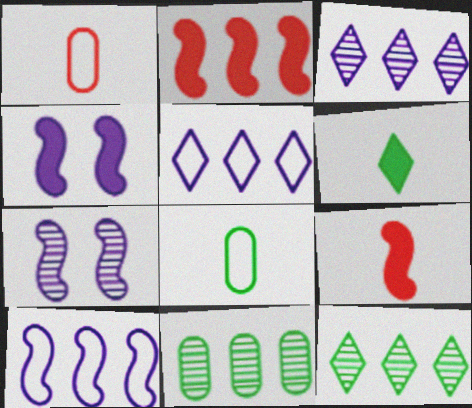[[1, 4, 12], 
[2, 5, 11]]